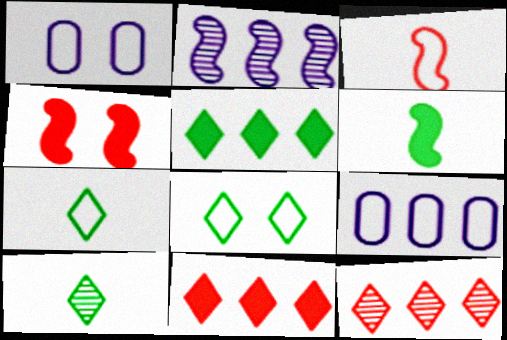[[1, 6, 12], 
[3, 8, 9], 
[4, 9, 10], 
[5, 8, 10]]